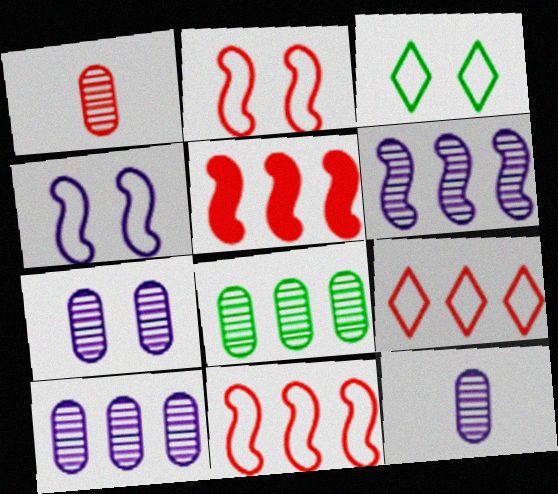[[1, 7, 8], 
[3, 5, 12], 
[7, 10, 12]]